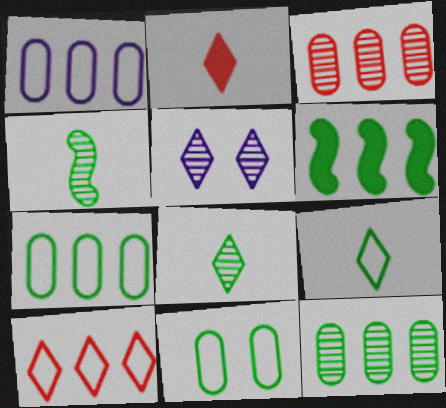[[3, 4, 5], 
[6, 8, 11]]